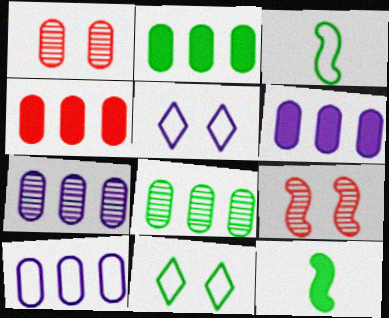[[2, 4, 6], 
[4, 8, 10], 
[6, 7, 10], 
[8, 11, 12]]